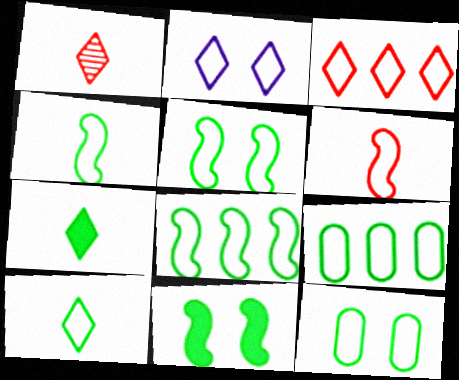[[2, 3, 10], 
[2, 6, 9], 
[4, 5, 8], 
[5, 9, 10], 
[8, 10, 12]]